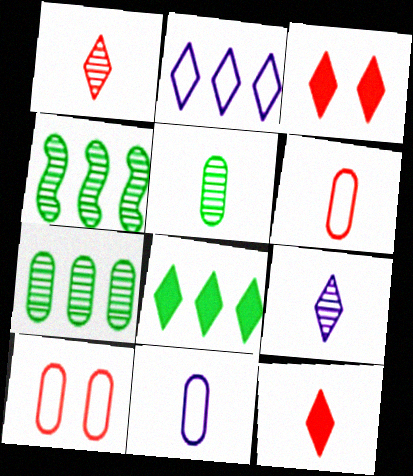[[3, 4, 11]]